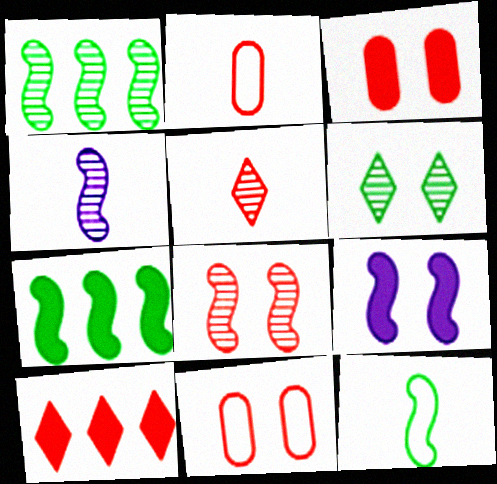[[1, 4, 8], 
[2, 8, 10], 
[6, 9, 11]]